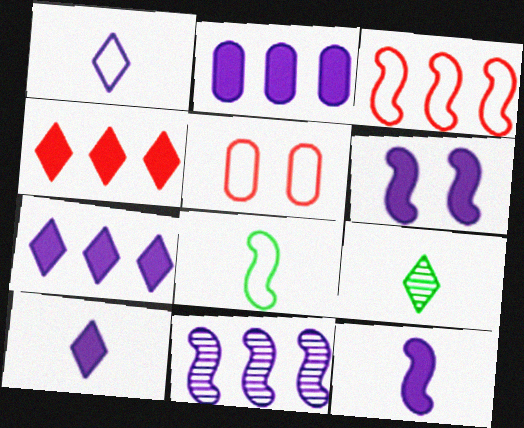[[2, 6, 10]]